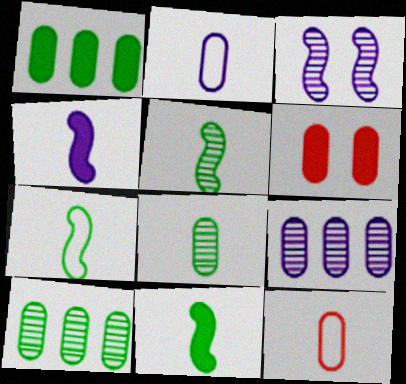[[2, 6, 10], 
[5, 7, 11]]